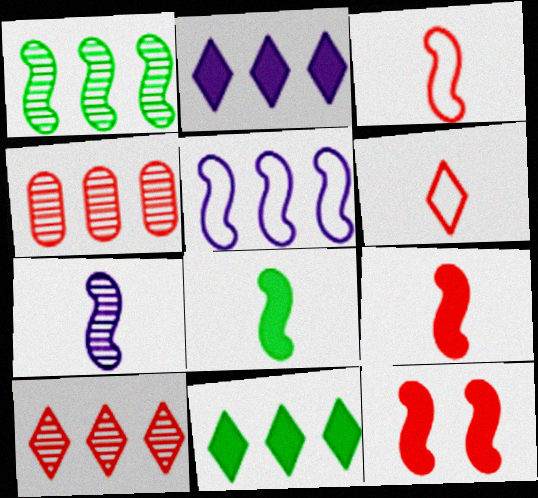[[3, 7, 8], 
[4, 5, 11], 
[4, 6, 12]]